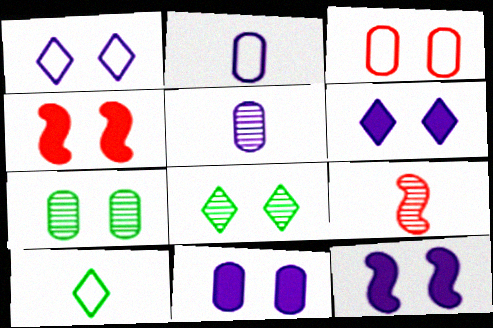[[1, 4, 7], 
[3, 7, 11], 
[3, 8, 12], 
[6, 11, 12]]